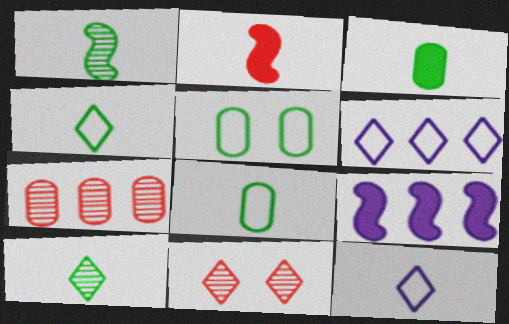[[1, 3, 4], 
[8, 9, 11]]